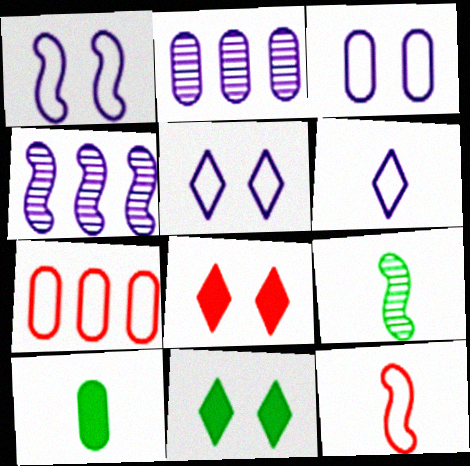[[1, 3, 5], 
[2, 11, 12]]